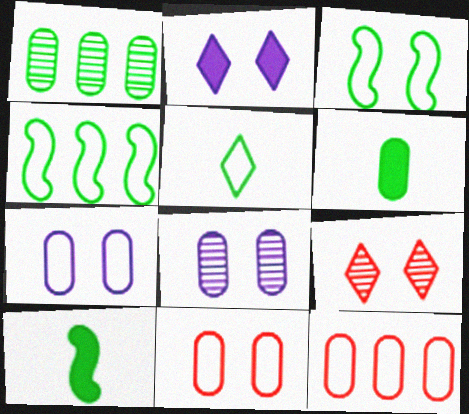[[6, 8, 12]]